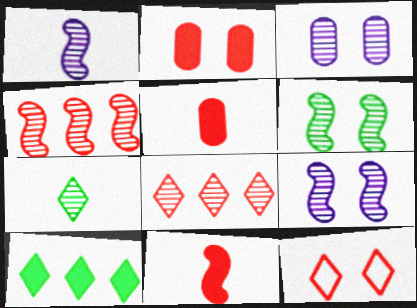[[1, 4, 6], 
[3, 4, 7], 
[4, 5, 12]]